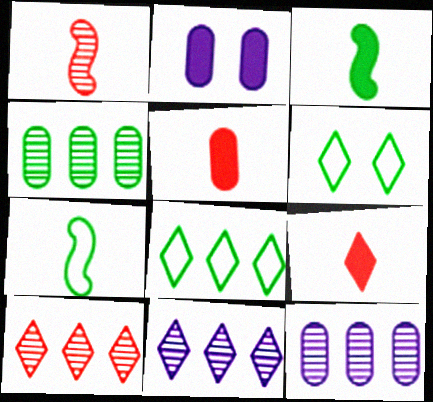[[1, 2, 8], 
[2, 7, 10], 
[3, 4, 6], 
[6, 9, 11]]